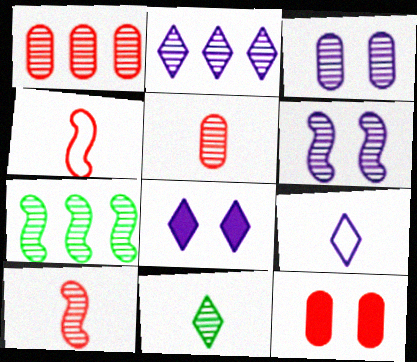[[1, 2, 7], 
[1, 6, 11], 
[2, 8, 9], 
[6, 7, 10], 
[7, 9, 12]]